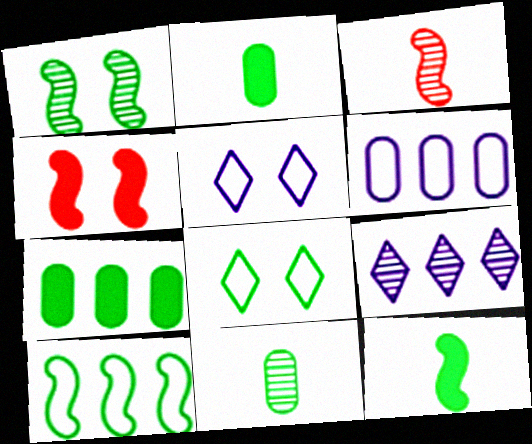[[1, 10, 12], 
[3, 5, 7]]